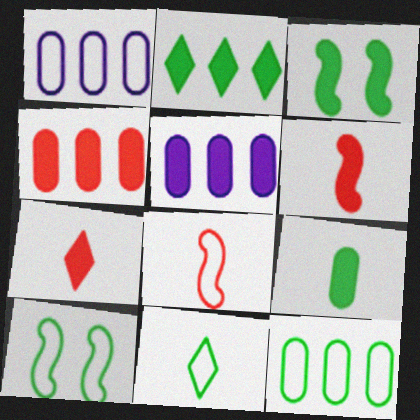[[2, 3, 9], 
[3, 5, 7], 
[10, 11, 12]]